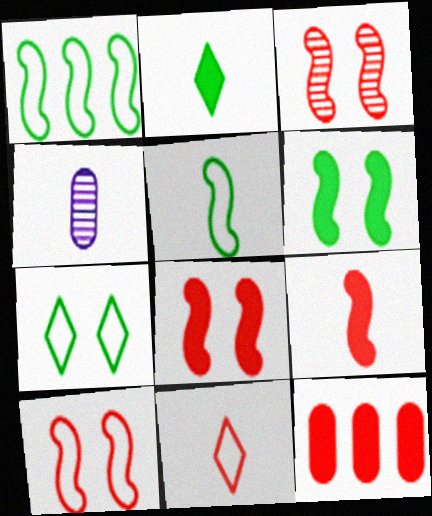[[3, 8, 10], 
[3, 11, 12]]